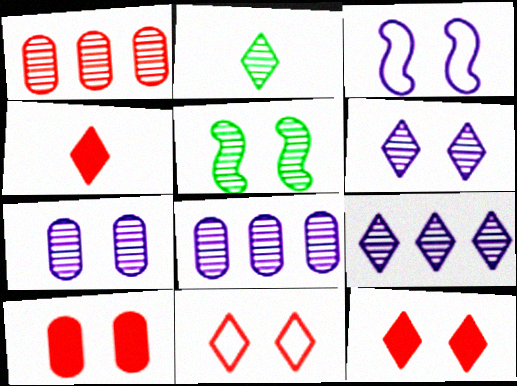[]